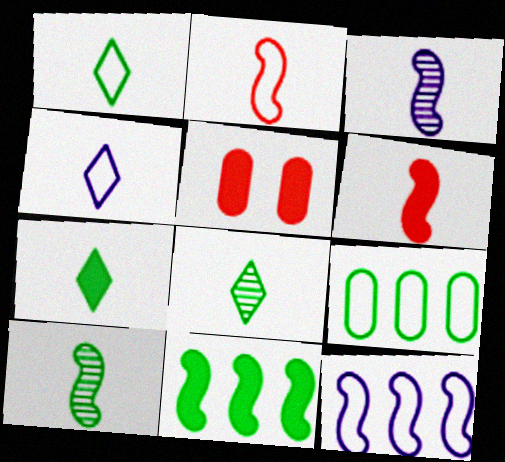[[1, 7, 8], 
[5, 8, 12]]